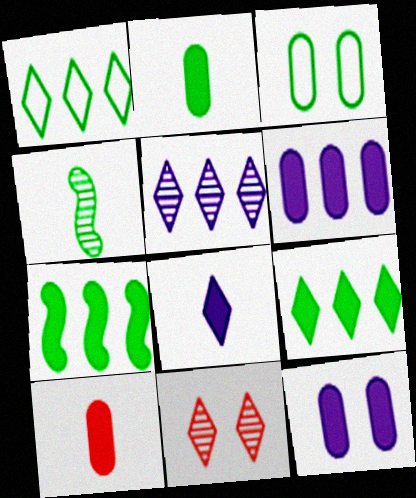[[1, 8, 11], 
[3, 4, 9]]